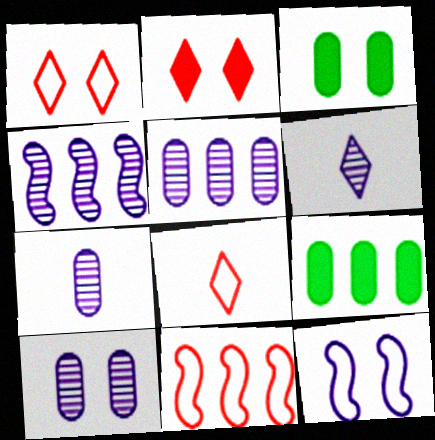[[3, 4, 8], 
[3, 6, 11], 
[4, 6, 10], 
[5, 7, 10]]